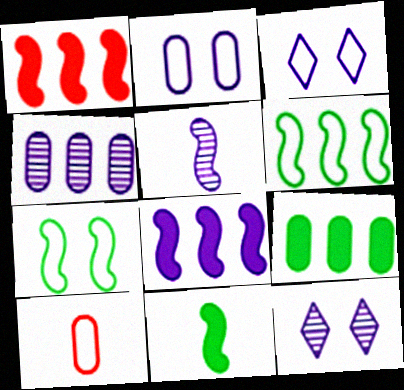[[1, 5, 7], 
[3, 6, 10], 
[4, 5, 12]]